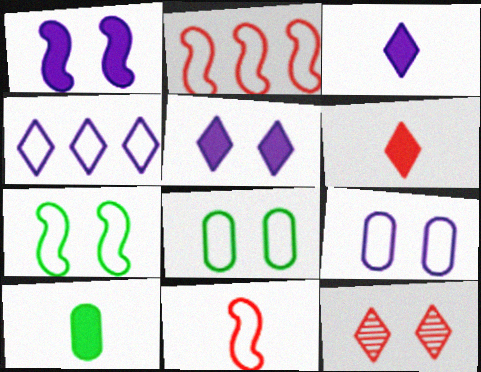[[1, 8, 12], 
[4, 8, 11]]